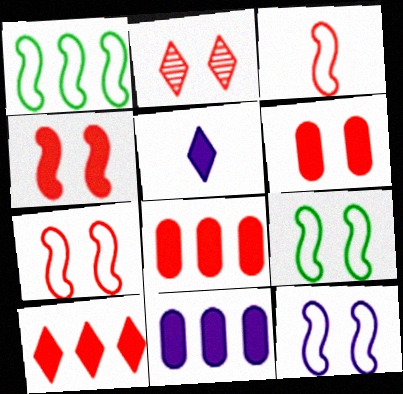[[1, 3, 12], 
[2, 3, 8], 
[2, 6, 7], 
[7, 9, 12]]